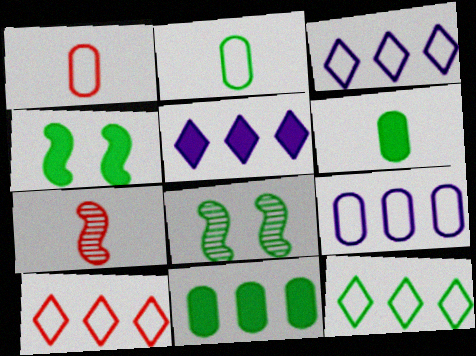[[1, 5, 8], 
[3, 10, 12], 
[6, 8, 12]]